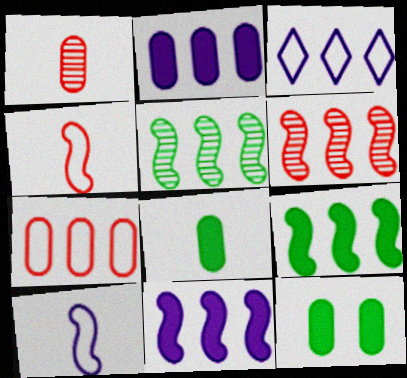[]